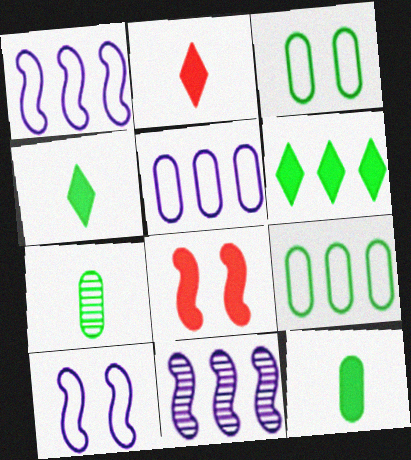[[2, 3, 11]]